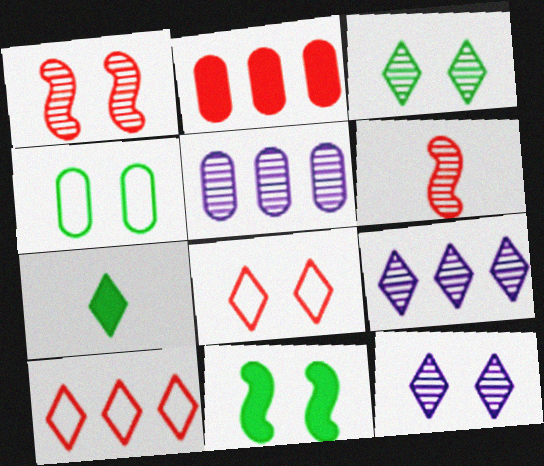[[2, 6, 8], 
[3, 4, 11], 
[3, 5, 6], 
[7, 8, 9], 
[7, 10, 12]]